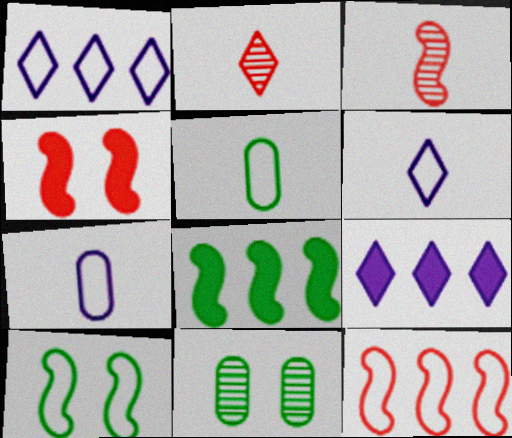[[3, 4, 12]]